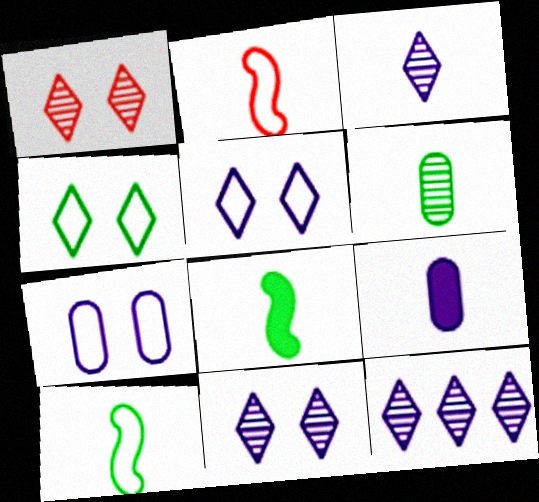[[3, 11, 12]]